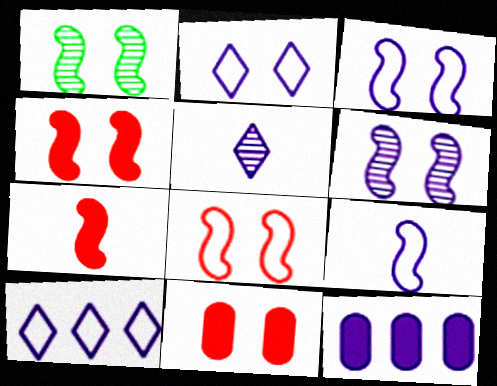[[1, 2, 11], 
[1, 3, 4], 
[3, 5, 12]]